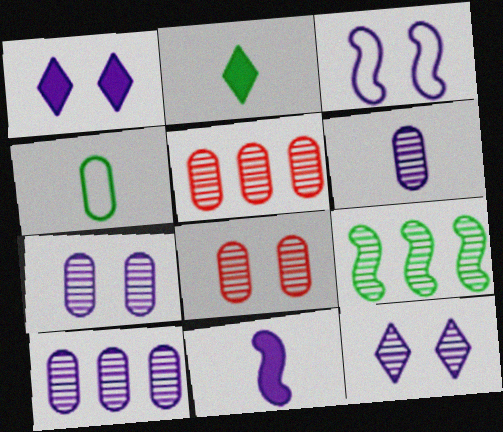[[1, 3, 7], 
[2, 3, 5], 
[6, 7, 10]]